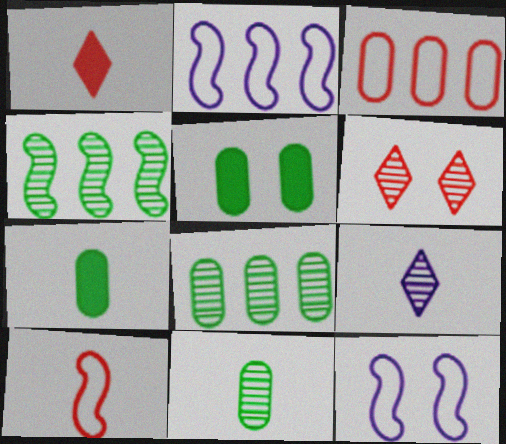[[1, 8, 12], 
[2, 6, 7], 
[5, 6, 12], 
[7, 9, 10]]